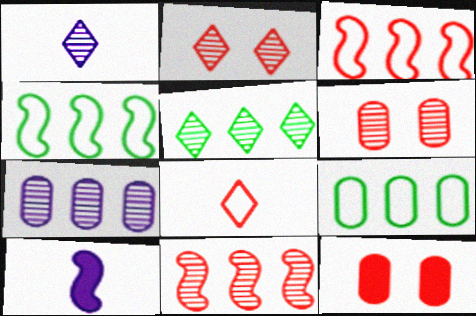[[1, 2, 5], 
[1, 4, 12], 
[2, 9, 10], 
[5, 7, 11], 
[8, 11, 12]]